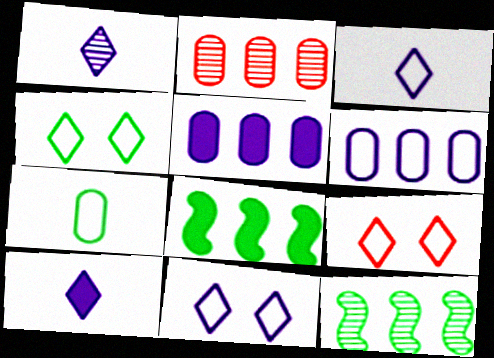[[1, 3, 10], 
[4, 9, 11]]